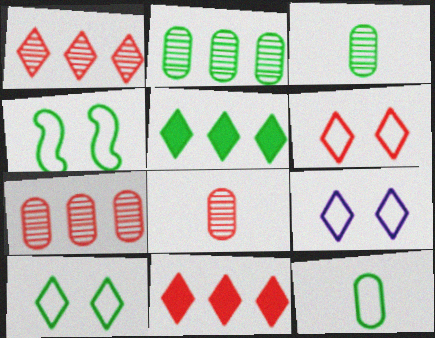[[3, 4, 5], 
[6, 9, 10]]